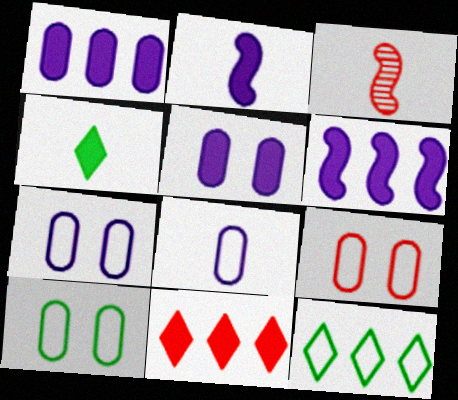[[3, 4, 8], 
[3, 5, 12], 
[3, 9, 11], 
[7, 9, 10]]